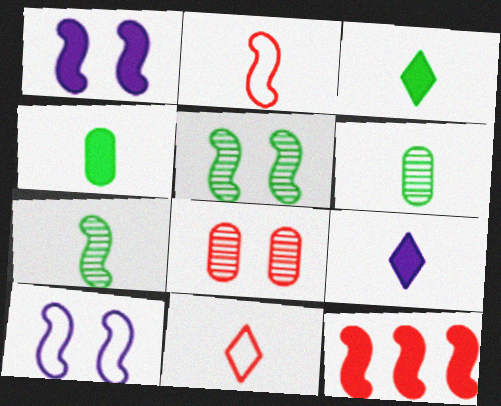[[2, 6, 9], 
[7, 10, 12], 
[8, 11, 12]]